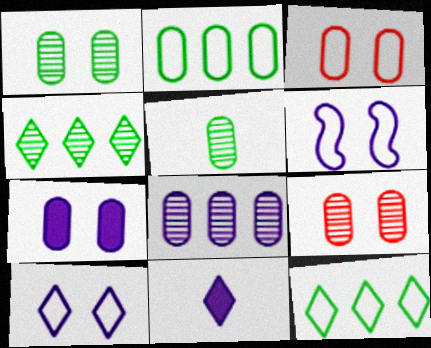[[1, 3, 7], 
[5, 8, 9], 
[6, 8, 11]]